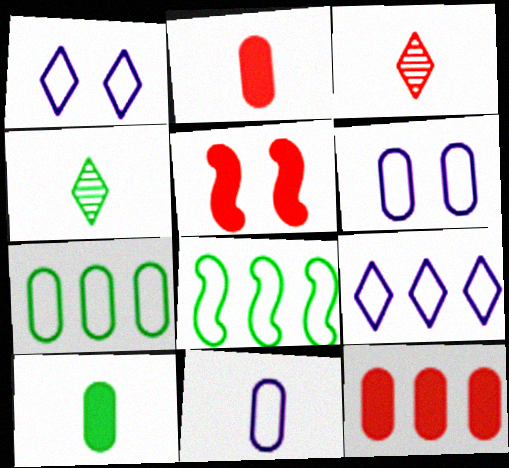[]